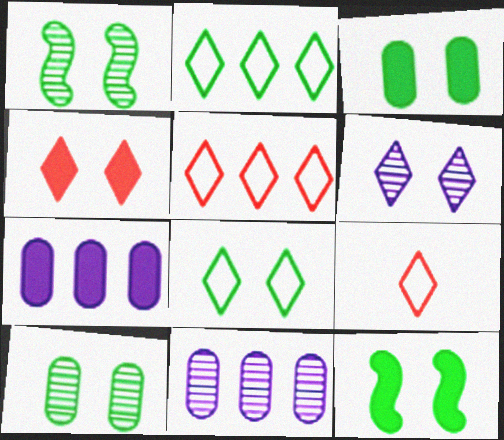[[1, 3, 8], 
[1, 7, 9], 
[4, 6, 8], 
[8, 10, 12], 
[9, 11, 12]]